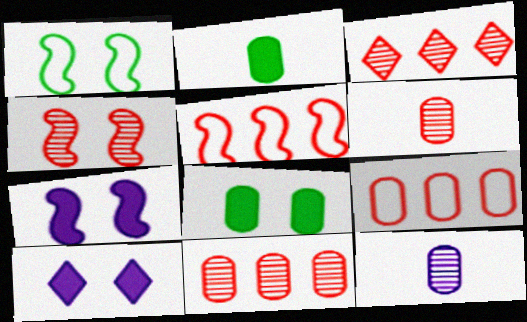[[1, 4, 7], 
[3, 4, 6], 
[8, 9, 12]]